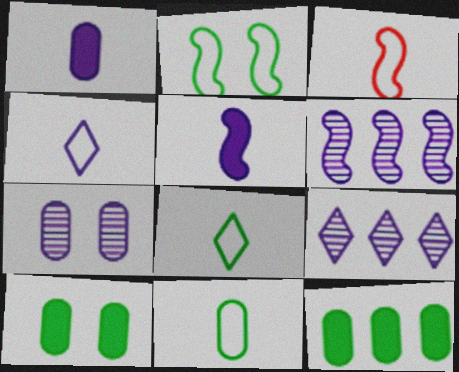[[3, 4, 11], 
[3, 9, 10]]